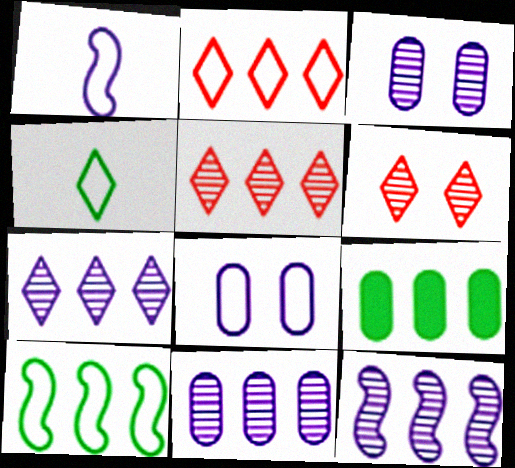[[1, 6, 9], 
[2, 9, 12], 
[7, 11, 12]]